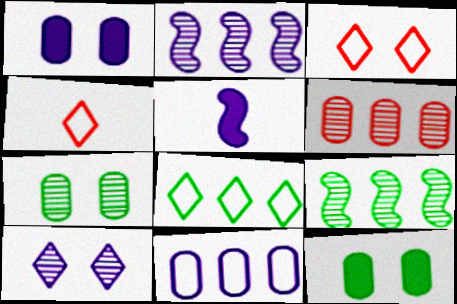[[1, 4, 9], 
[2, 4, 12], 
[5, 10, 11]]